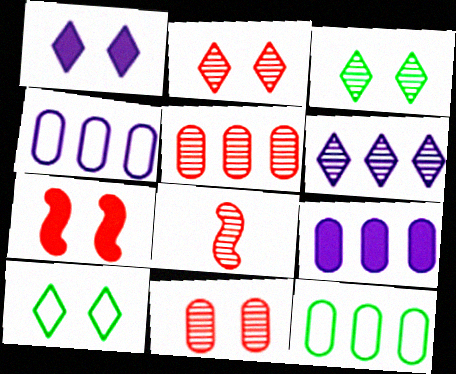[[1, 2, 10], 
[1, 8, 12], 
[2, 5, 8], 
[5, 9, 12], 
[8, 9, 10]]